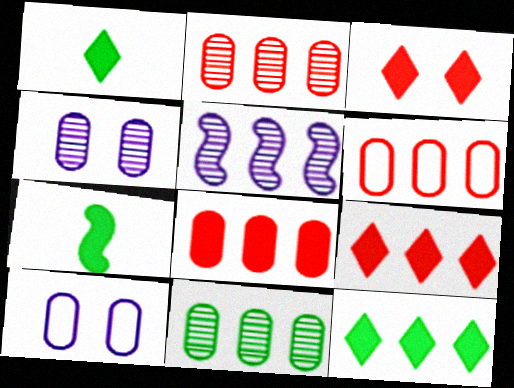[[2, 6, 8], 
[5, 6, 12]]